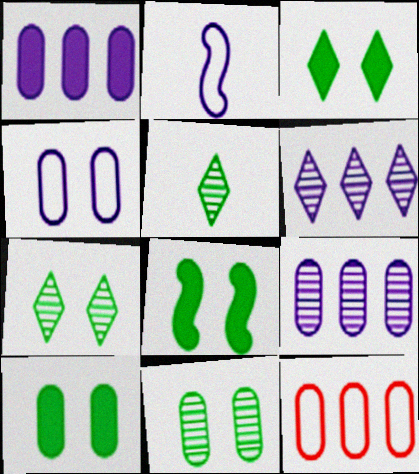[[3, 8, 10]]